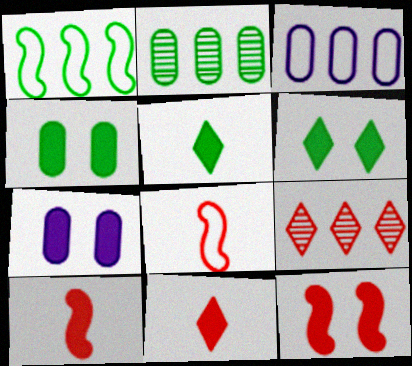[[6, 7, 12]]